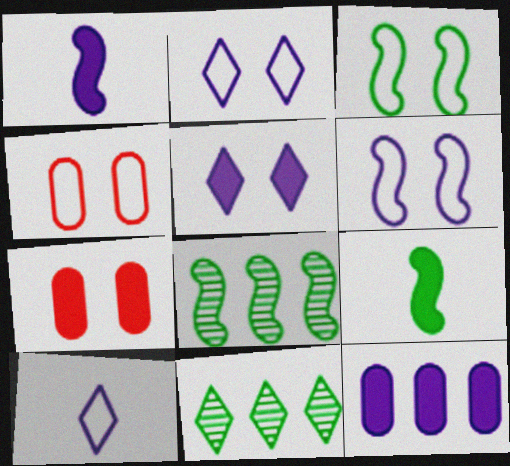[[1, 4, 11], 
[1, 5, 12], 
[2, 3, 4], 
[3, 8, 9], 
[7, 8, 10]]